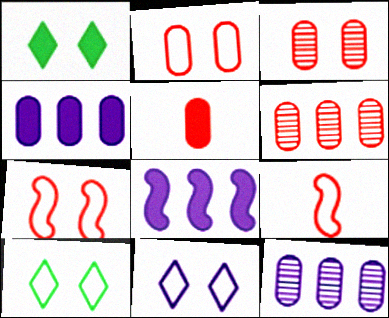[[1, 5, 8], 
[1, 9, 12], 
[2, 5, 6]]